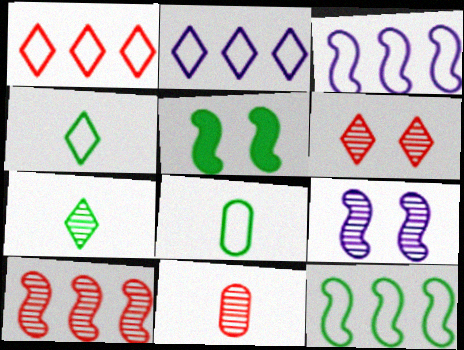[[2, 5, 11], 
[6, 10, 11]]